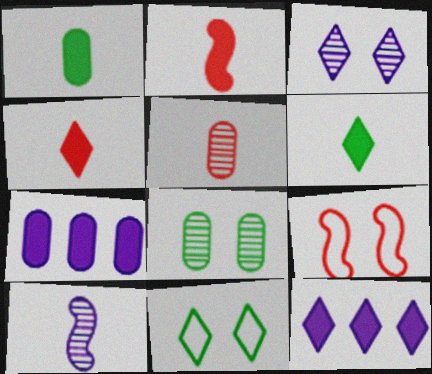[]